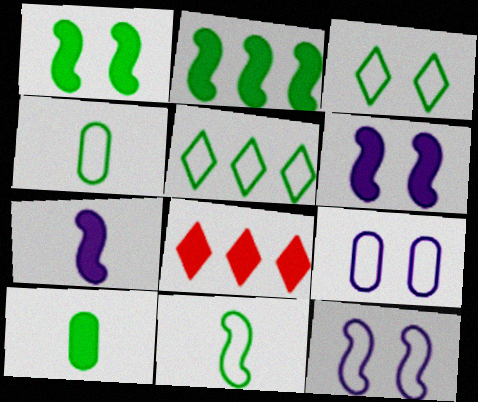[[6, 8, 10]]